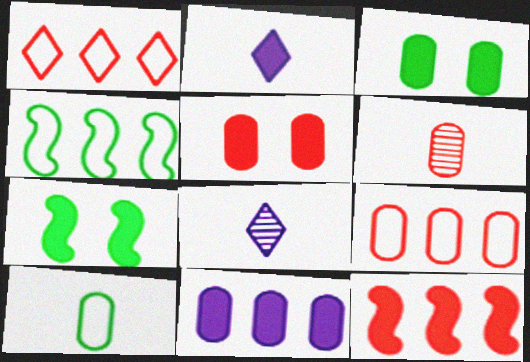[[2, 3, 12], 
[4, 5, 8], 
[5, 6, 9], 
[7, 8, 9]]